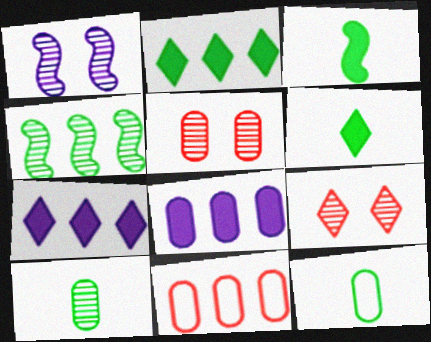[[1, 6, 11], 
[4, 7, 11], 
[5, 8, 12]]